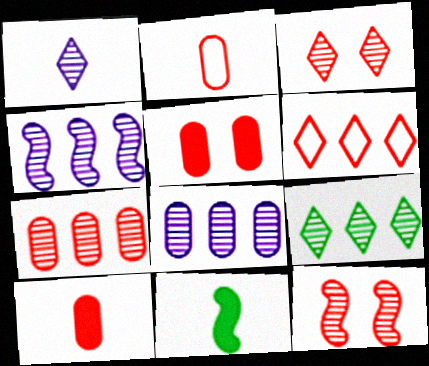[[1, 2, 11], 
[1, 3, 9], 
[2, 5, 7], 
[4, 7, 9], 
[6, 10, 12]]